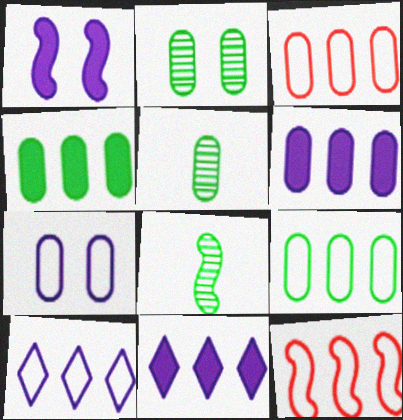[[1, 8, 12], 
[9, 10, 12]]